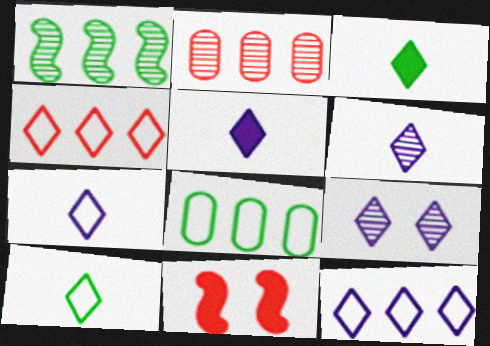[[3, 4, 9], 
[5, 6, 7], 
[5, 9, 12], 
[6, 8, 11]]